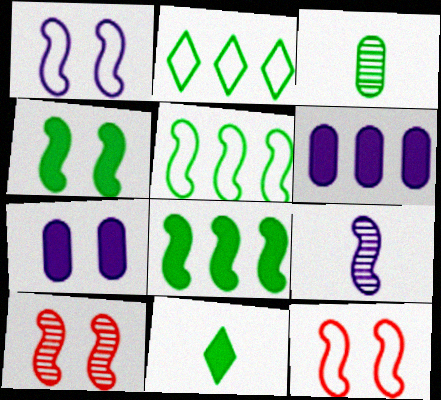[[1, 4, 10], 
[2, 3, 4], 
[8, 9, 12]]